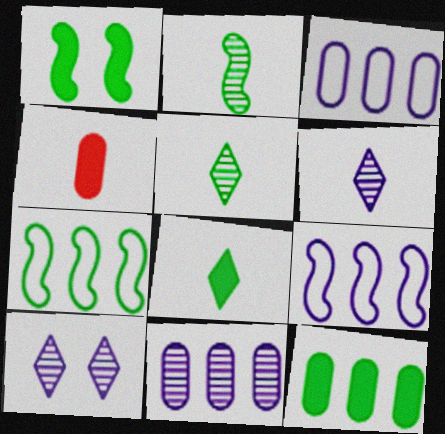[[1, 2, 7], 
[1, 8, 12], 
[4, 7, 10]]